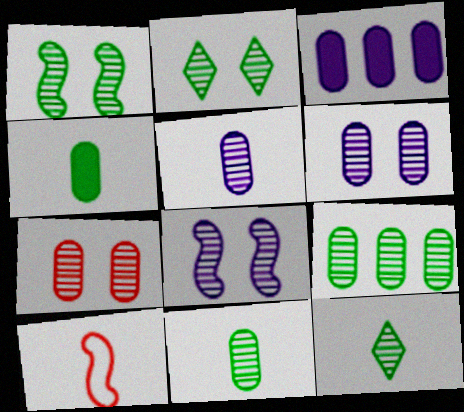[[1, 9, 12], 
[2, 3, 10], 
[2, 7, 8], 
[5, 7, 9]]